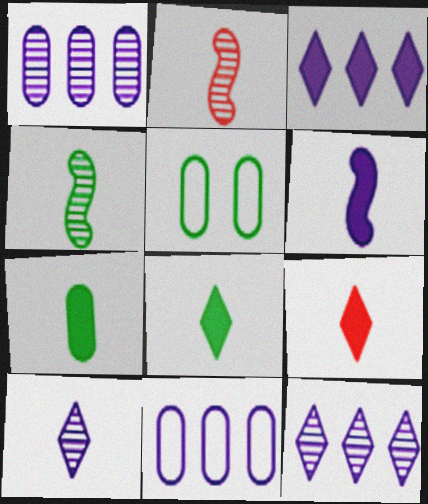[[2, 3, 5], 
[6, 7, 9]]